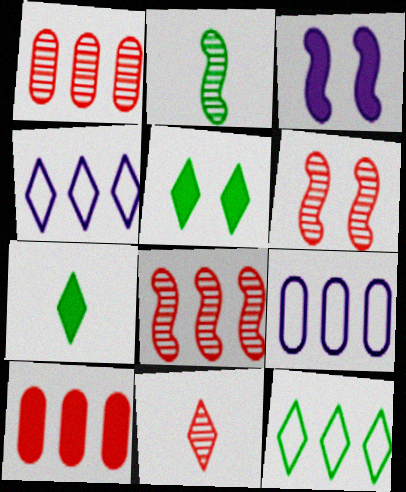[[1, 6, 11], 
[3, 7, 10], 
[4, 5, 11], 
[6, 7, 9]]